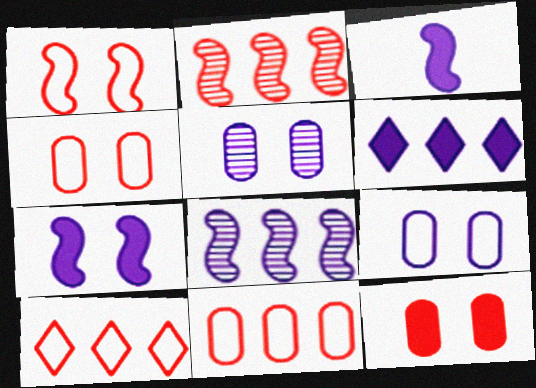[]